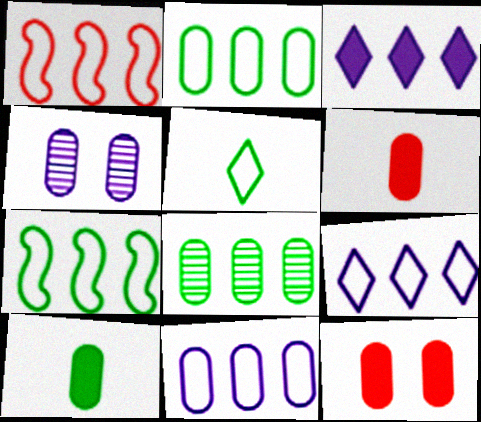[[1, 2, 9], 
[1, 3, 8], 
[2, 4, 6]]